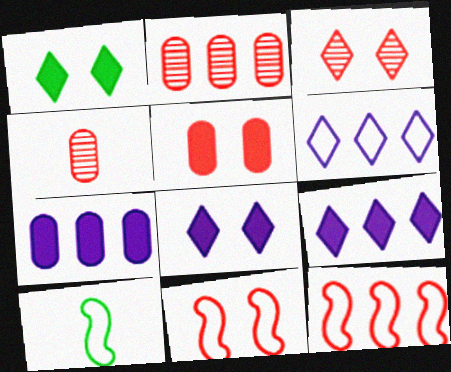[[2, 8, 10], 
[3, 5, 11], 
[3, 7, 10]]